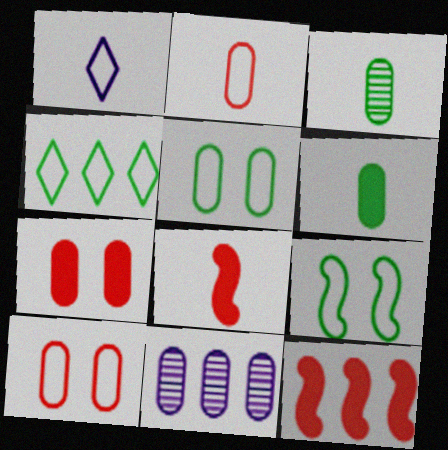[[1, 3, 8], 
[4, 11, 12], 
[6, 10, 11]]